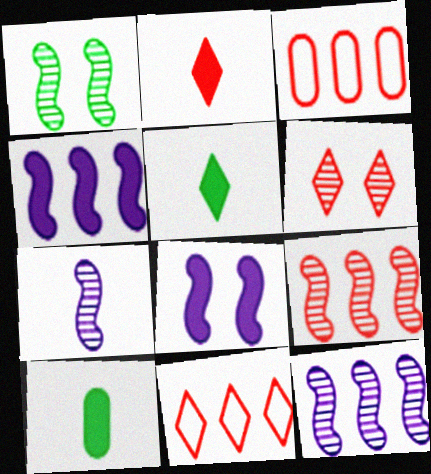[[1, 7, 9], 
[2, 6, 11]]